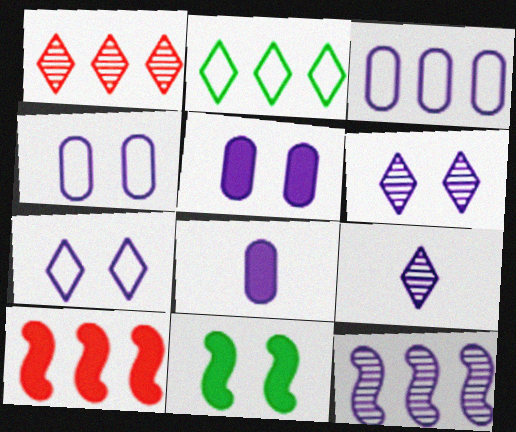[[7, 8, 12]]